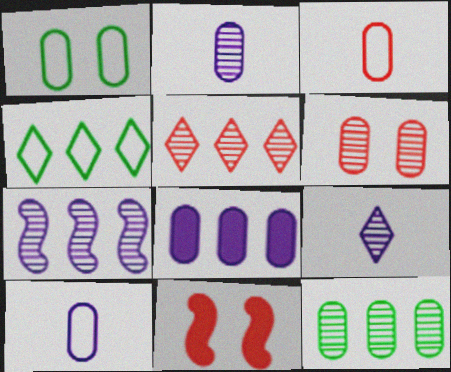[[2, 4, 11], 
[2, 6, 12], 
[3, 5, 11], 
[5, 7, 12]]